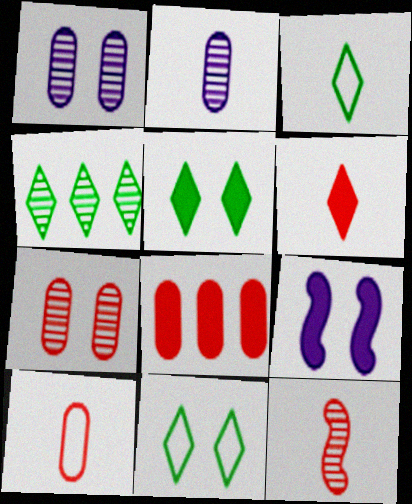[[1, 4, 12], 
[3, 4, 5], 
[4, 9, 10], 
[6, 10, 12], 
[7, 8, 10], 
[7, 9, 11]]